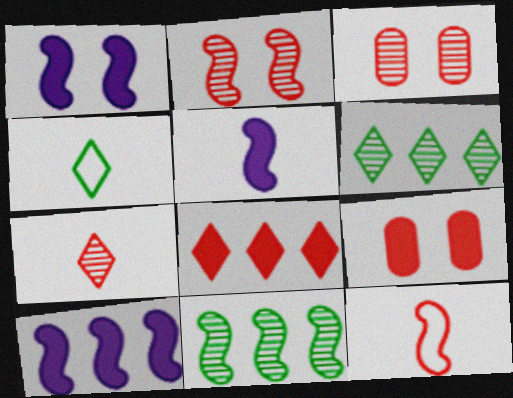[[1, 5, 10], 
[1, 11, 12], 
[3, 4, 10], 
[3, 8, 12]]